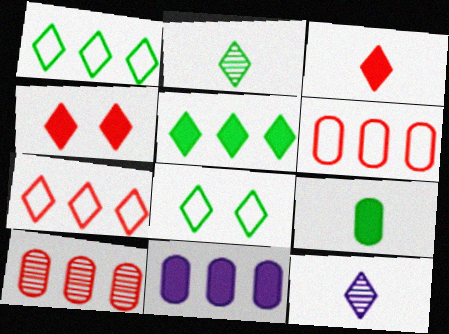[[1, 4, 12], 
[2, 5, 8]]